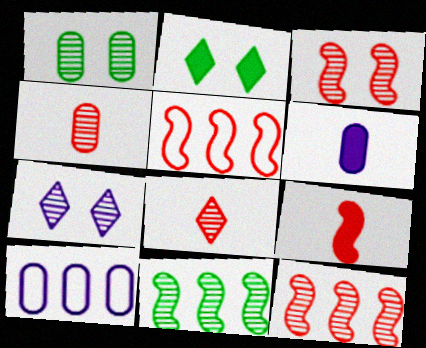[[1, 3, 7], 
[3, 5, 9], 
[4, 7, 11]]